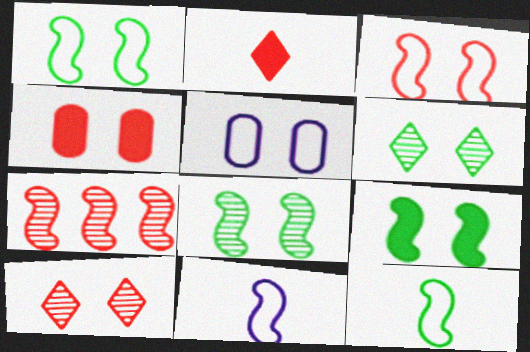[[1, 8, 9], 
[3, 4, 10], 
[5, 9, 10], 
[7, 9, 11]]